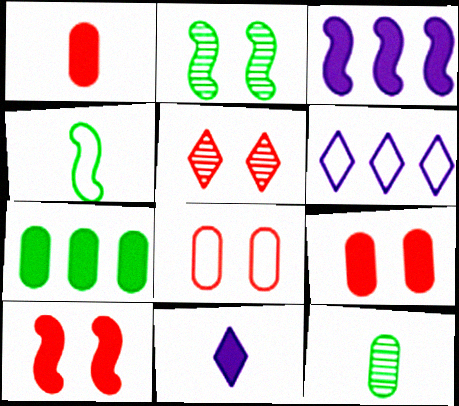[[1, 2, 6], 
[4, 6, 8], 
[5, 8, 10], 
[6, 10, 12], 
[7, 10, 11]]